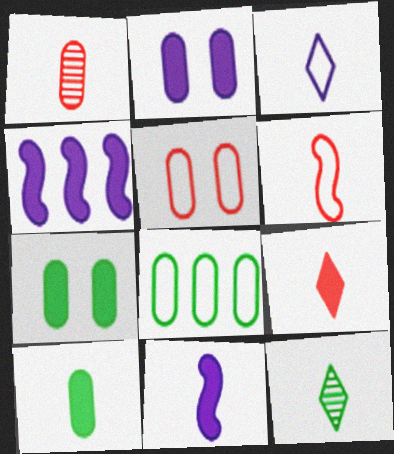[[1, 2, 8], 
[1, 6, 9], 
[3, 9, 12], 
[4, 5, 12], 
[4, 7, 9], 
[9, 10, 11]]